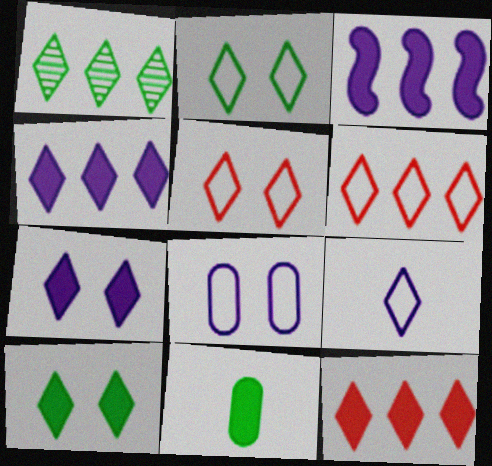[[1, 4, 6], 
[2, 6, 9]]